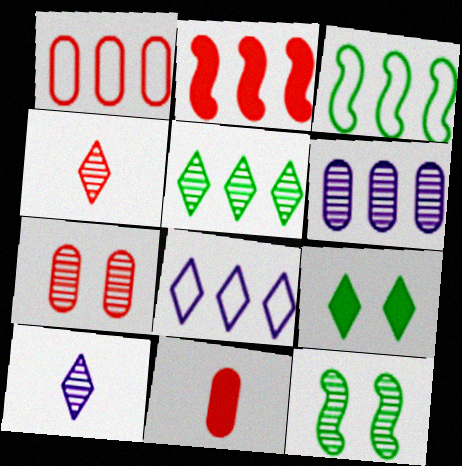[[1, 3, 8], 
[1, 7, 11], 
[4, 6, 12], 
[4, 8, 9], 
[8, 11, 12]]